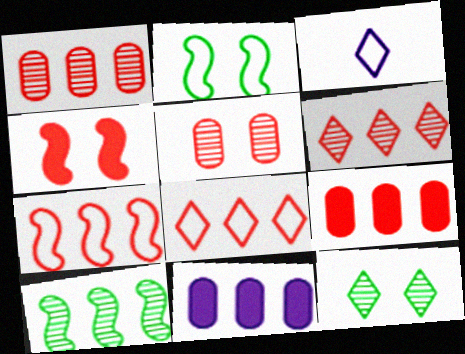[[6, 7, 9], 
[8, 10, 11]]